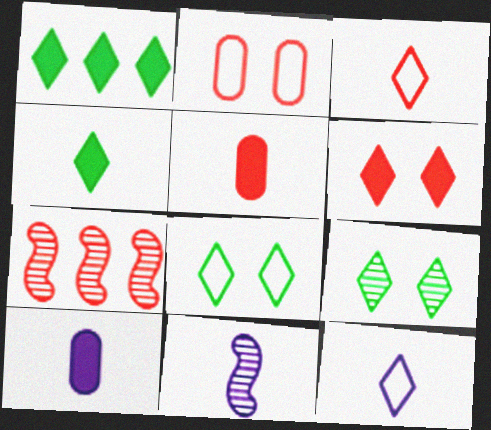[[1, 2, 11], 
[7, 8, 10], 
[10, 11, 12]]